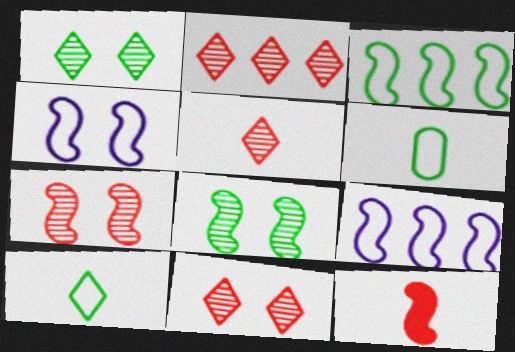[[2, 5, 11], 
[8, 9, 12]]